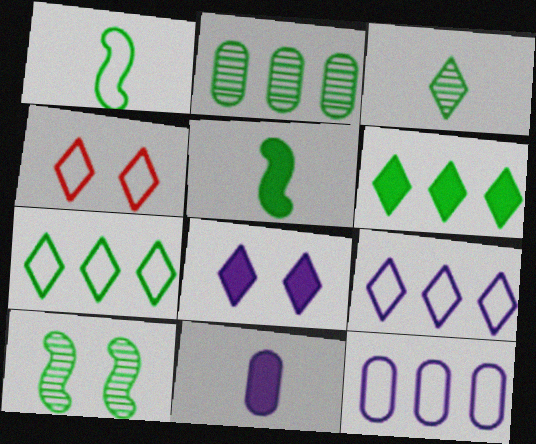[[1, 4, 12], 
[2, 3, 10]]